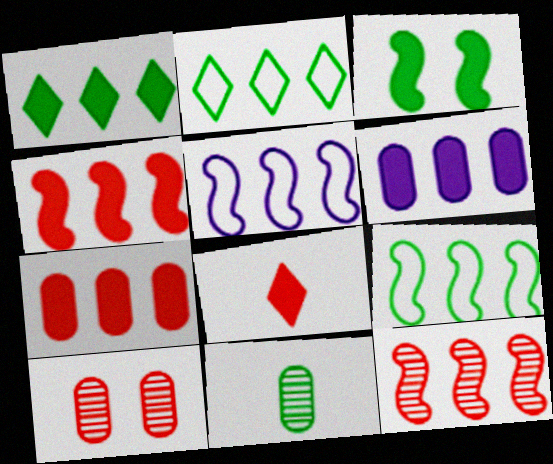[[1, 4, 6], 
[2, 3, 11], 
[2, 6, 12], 
[3, 6, 8]]